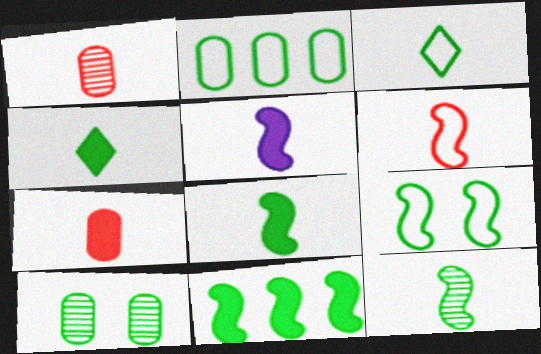[[1, 3, 5], 
[2, 3, 9], 
[3, 10, 11], 
[4, 5, 7], 
[5, 6, 12], 
[9, 11, 12]]